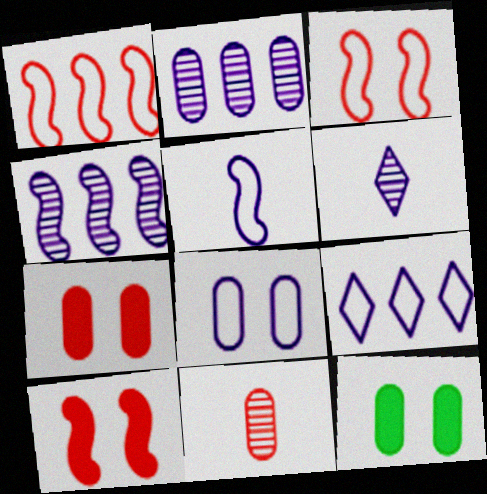[[1, 6, 12], 
[5, 8, 9]]